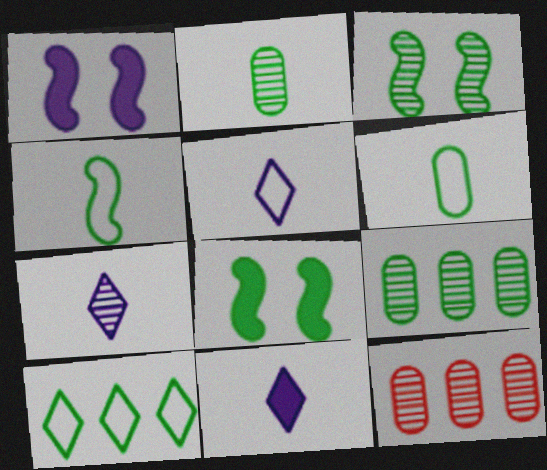[[2, 8, 10], 
[3, 7, 12], 
[5, 7, 11], 
[5, 8, 12]]